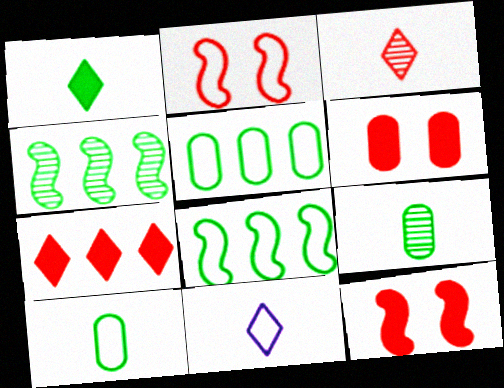[[1, 3, 11], 
[2, 5, 11], 
[4, 6, 11]]